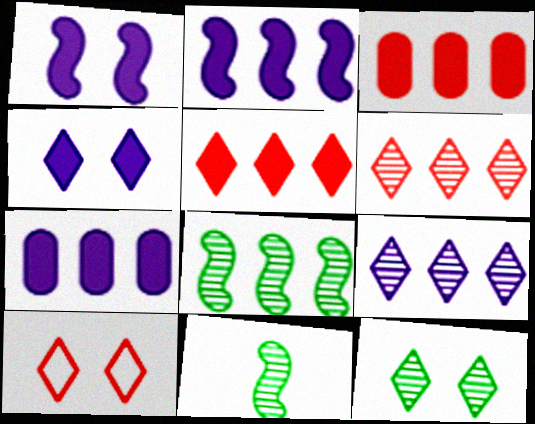[[4, 10, 12], 
[7, 10, 11]]